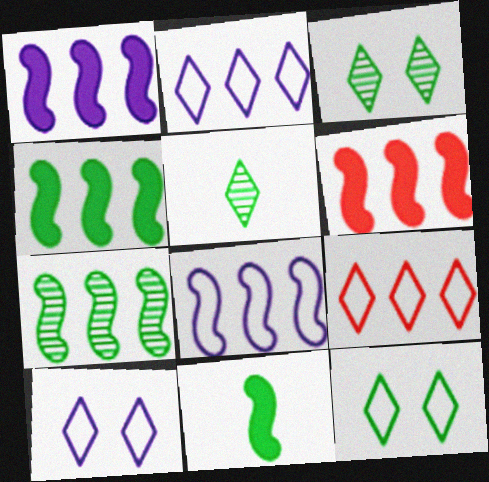[[1, 4, 6], 
[6, 7, 8]]